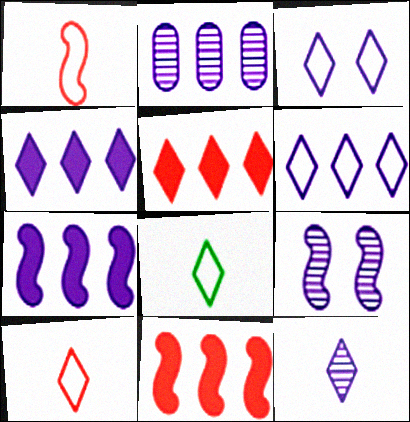[[2, 6, 7], 
[2, 9, 12], 
[3, 4, 12]]